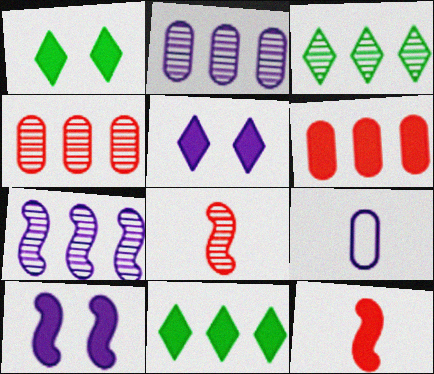[[3, 4, 7], 
[5, 7, 9]]